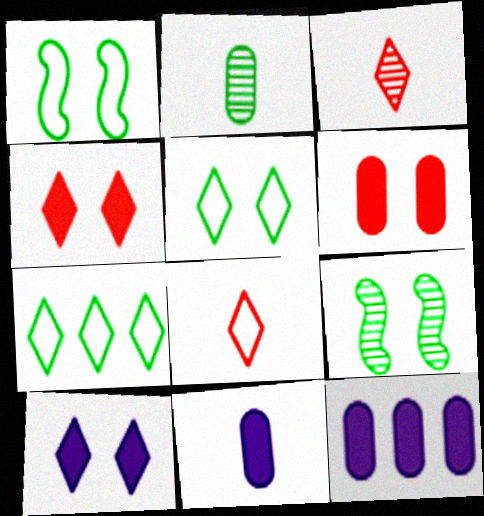[[1, 3, 12], 
[3, 7, 10], 
[8, 9, 12]]